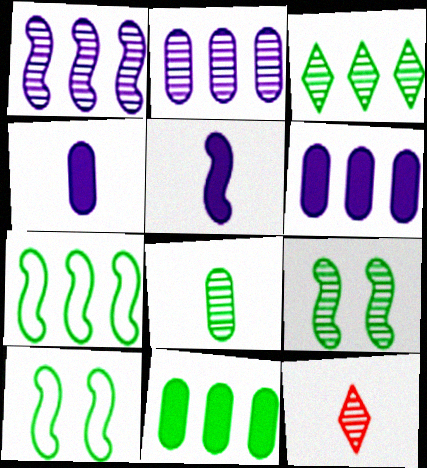[[2, 9, 12], 
[3, 7, 11], 
[3, 8, 9], 
[6, 10, 12]]